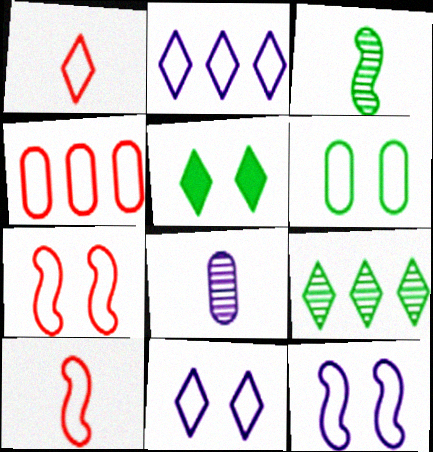[[1, 4, 7], 
[2, 6, 10], 
[6, 7, 11]]